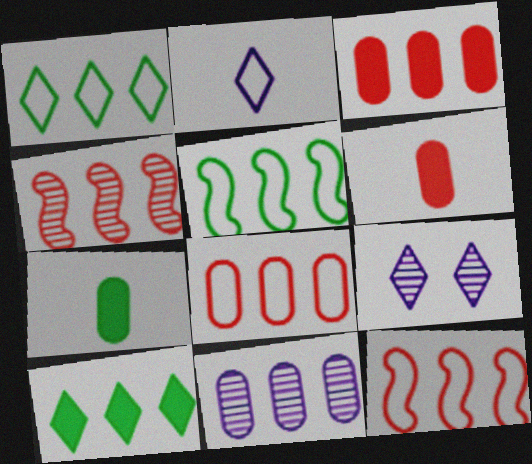[[5, 6, 9], 
[7, 9, 12], 
[10, 11, 12]]